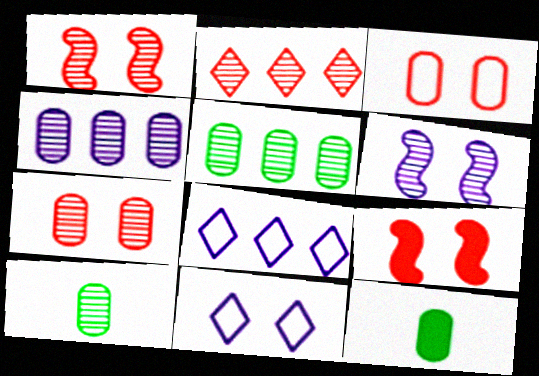[[1, 8, 12], 
[2, 6, 10], 
[3, 4, 12], 
[4, 7, 10], 
[8, 9, 10]]